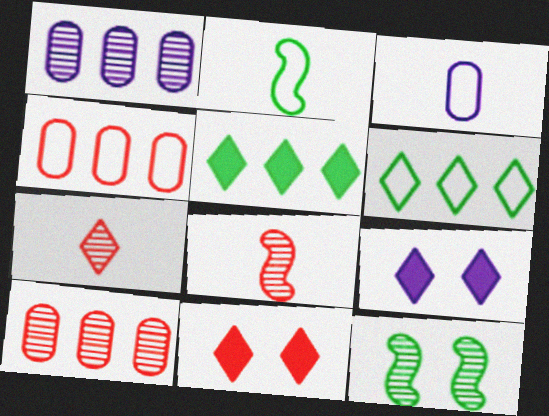[[1, 2, 11], 
[1, 7, 12], 
[2, 9, 10], 
[4, 8, 11], 
[6, 7, 9]]